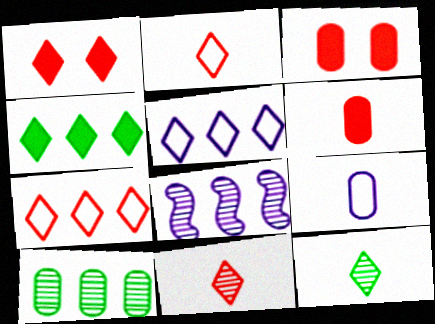[[1, 5, 12], 
[1, 7, 11], 
[3, 9, 10]]